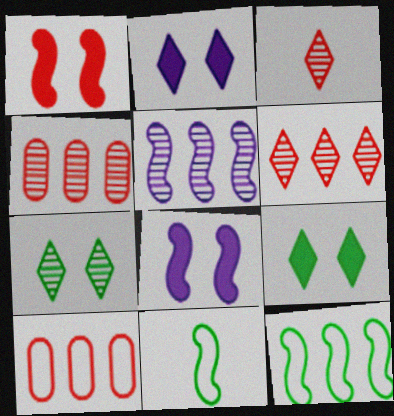[[1, 3, 10], 
[1, 5, 11], 
[2, 4, 11]]